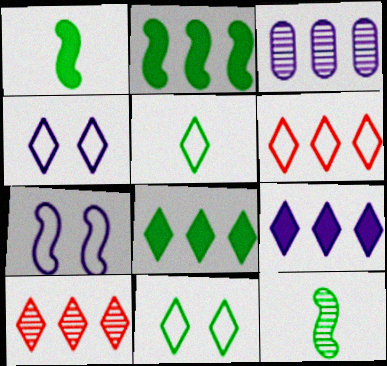[[2, 3, 6], 
[4, 5, 6]]